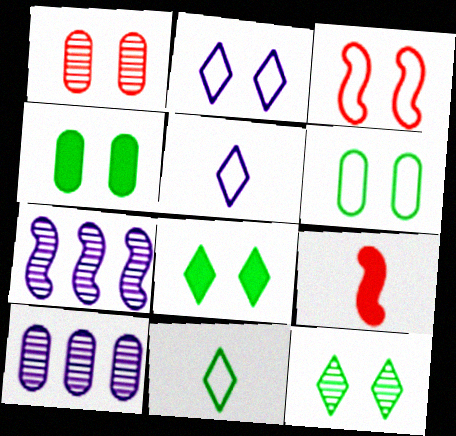[[2, 3, 6]]